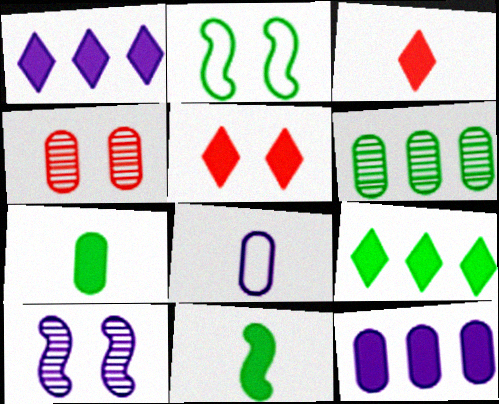[[1, 8, 10], 
[5, 11, 12]]